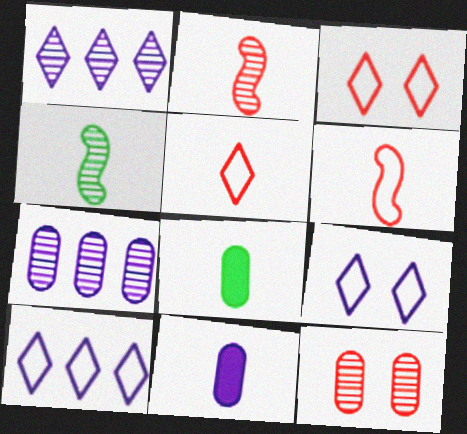[[1, 4, 12], 
[4, 5, 11]]